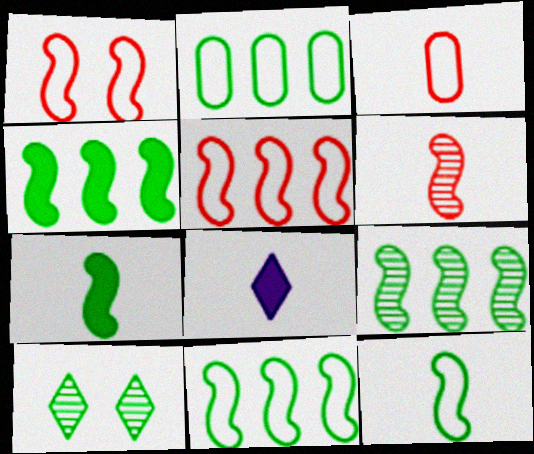[[2, 7, 10], 
[4, 9, 11]]